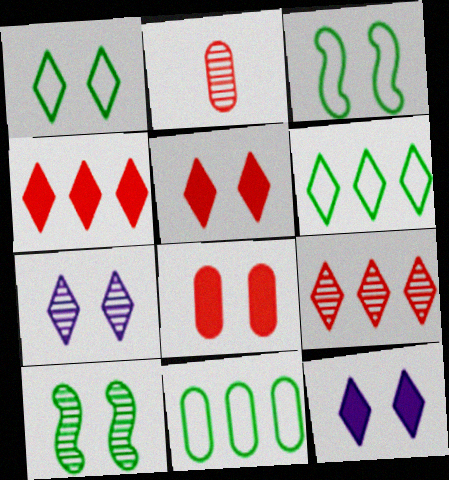[[1, 5, 7], 
[3, 7, 8]]